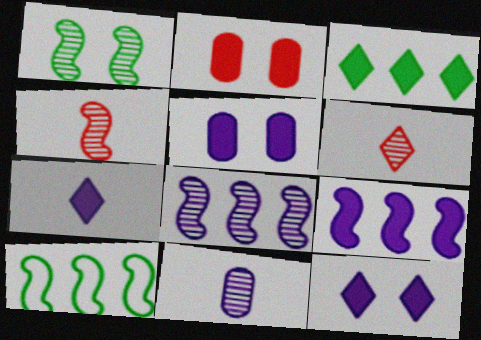[[1, 4, 8], 
[5, 6, 10], 
[5, 7, 9]]